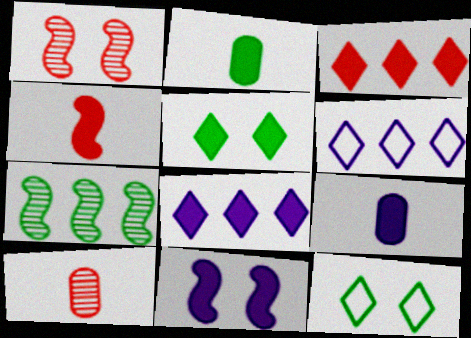[[1, 2, 6], 
[2, 3, 11], 
[2, 7, 12], 
[8, 9, 11]]